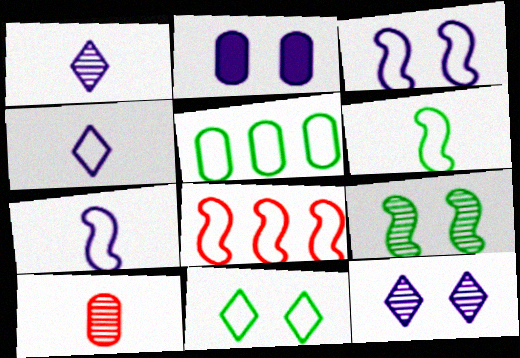[[2, 3, 12], 
[2, 5, 10], 
[3, 6, 8], 
[5, 6, 11]]